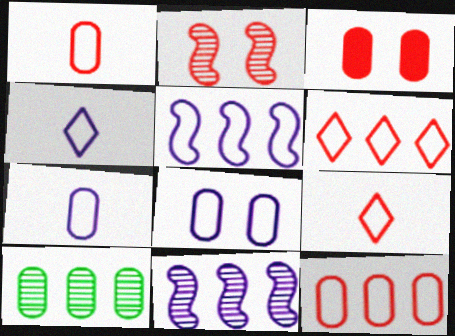[[3, 7, 10], 
[4, 5, 8]]